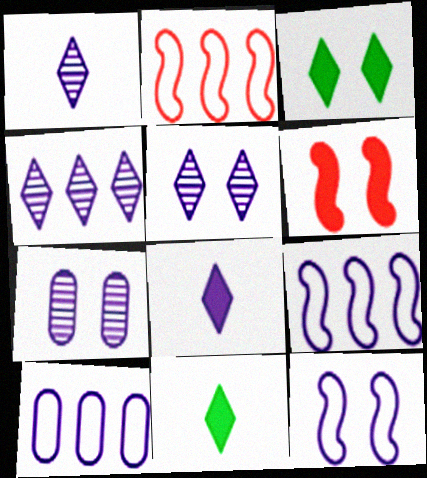[[1, 4, 5], 
[2, 7, 11], 
[7, 8, 9]]